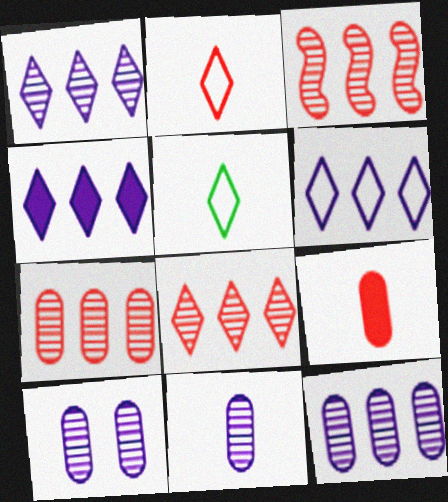[[1, 4, 6], 
[3, 7, 8], 
[10, 11, 12]]